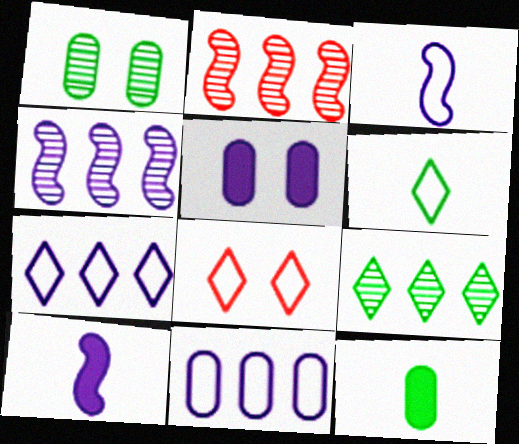[[2, 5, 6], 
[4, 8, 12], 
[6, 7, 8]]